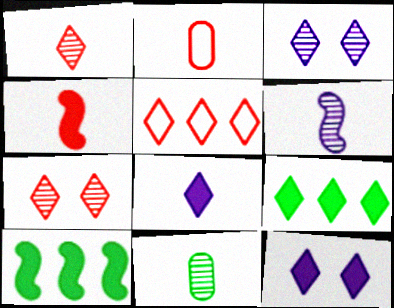[[1, 2, 4], 
[1, 6, 11], 
[2, 3, 10]]